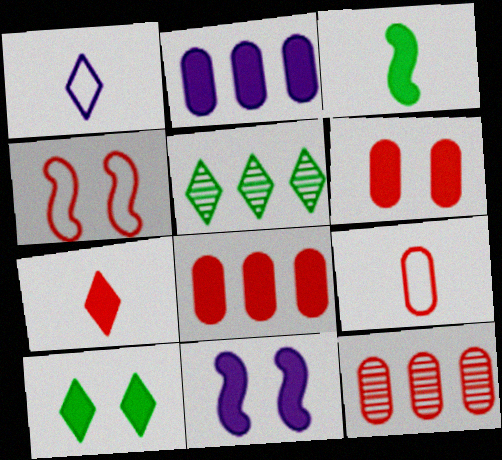[[4, 7, 12], 
[5, 9, 11], 
[6, 9, 12], 
[6, 10, 11]]